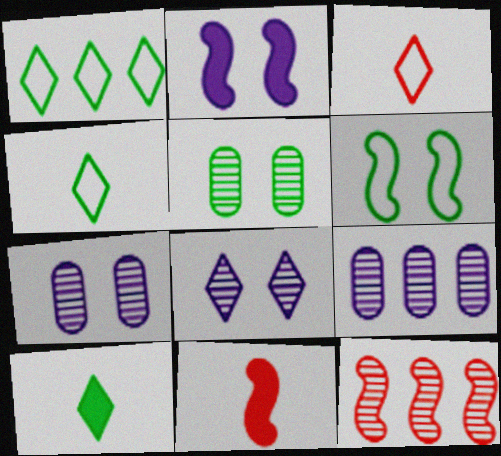[[1, 7, 11]]